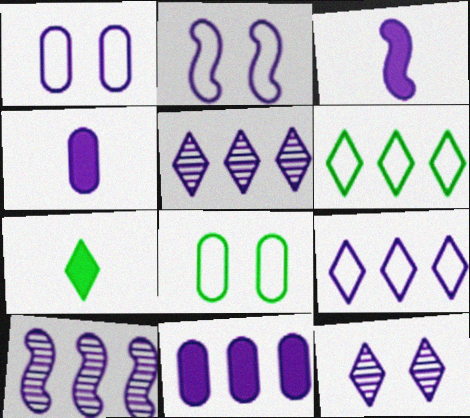[[1, 3, 5], 
[2, 3, 10], 
[2, 4, 5], 
[9, 10, 11]]